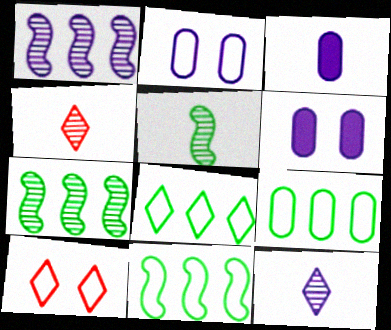[[3, 7, 10], 
[4, 6, 11], 
[8, 9, 11]]